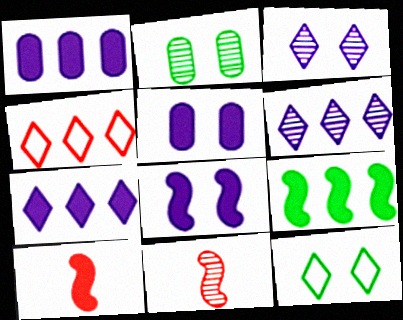[[1, 11, 12], 
[2, 6, 11], 
[8, 9, 10]]